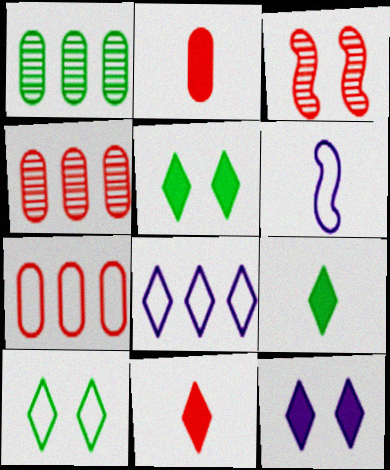[[3, 7, 11], 
[4, 5, 6], 
[6, 7, 10]]